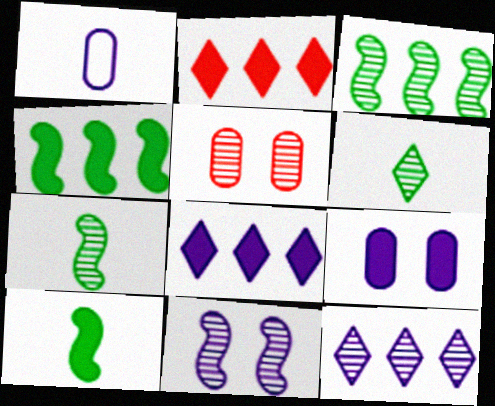[[1, 8, 11], 
[2, 9, 10], 
[5, 7, 12]]